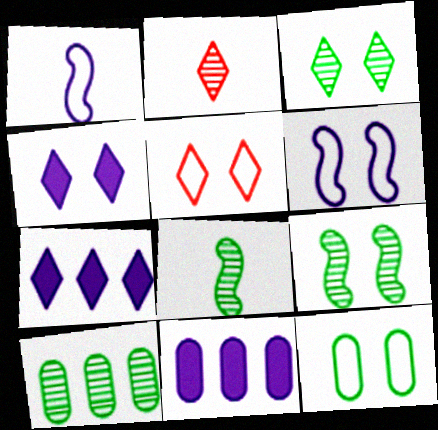[[3, 4, 5], 
[3, 8, 10], 
[5, 6, 12], 
[5, 8, 11]]